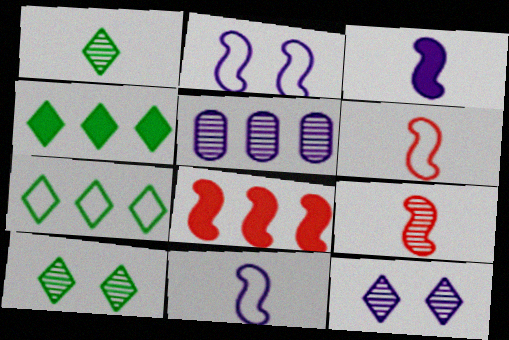[[5, 7, 8], 
[5, 9, 10]]